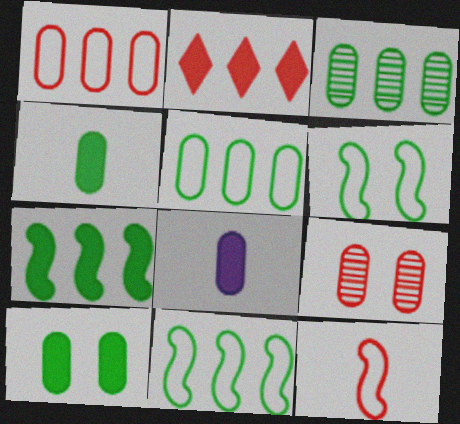[[2, 9, 12], 
[5, 8, 9]]